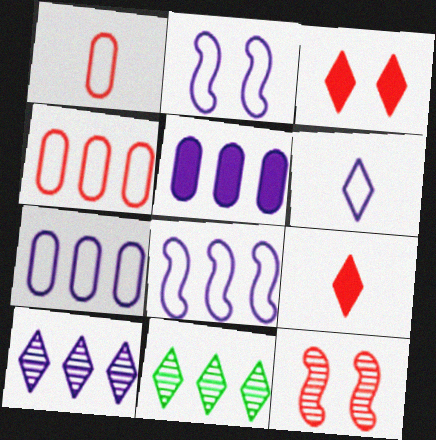[[2, 6, 7], 
[3, 6, 11], 
[4, 9, 12], 
[5, 8, 10]]